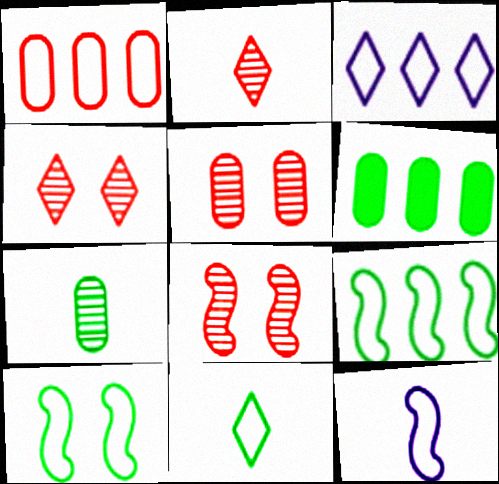[[1, 3, 9], 
[4, 5, 8], 
[4, 6, 12]]